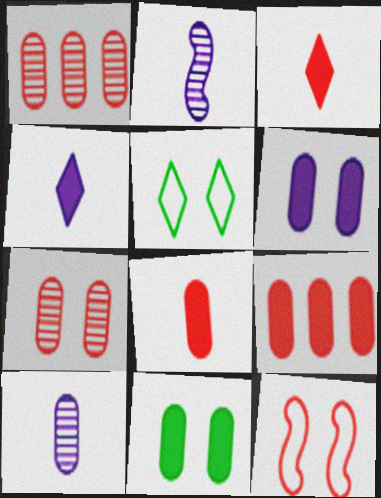[[1, 3, 12], 
[2, 5, 9]]